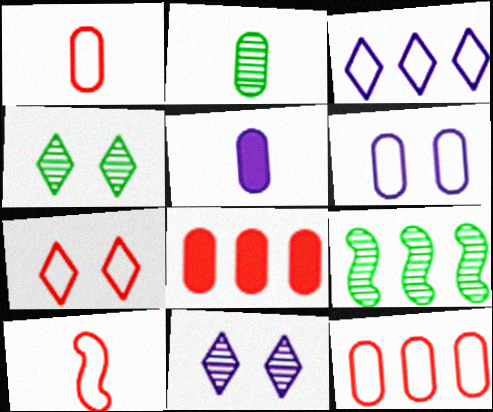[[1, 2, 5], 
[2, 4, 9], 
[2, 6, 8], 
[3, 8, 9], 
[5, 7, 9], 
[7, 10, 12]]